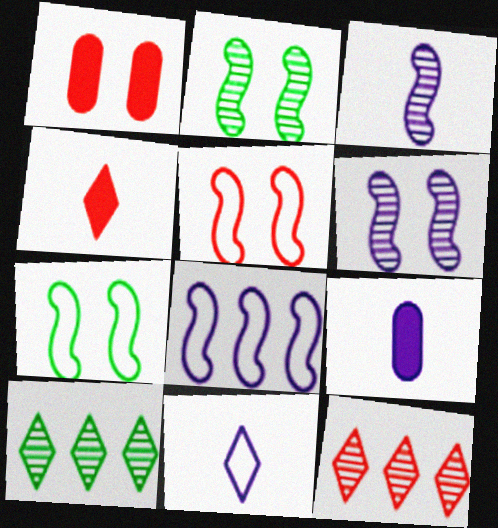[[3, 9, 11], 
[5, 9, 10], 
[7, 9, 12]]